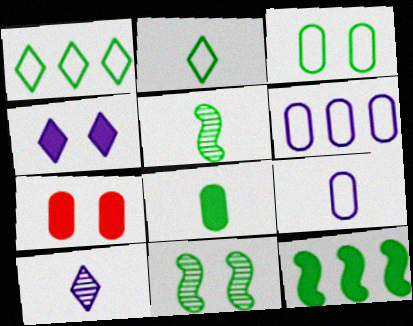[[1, 8, 11], 
[2, 5, 8]]